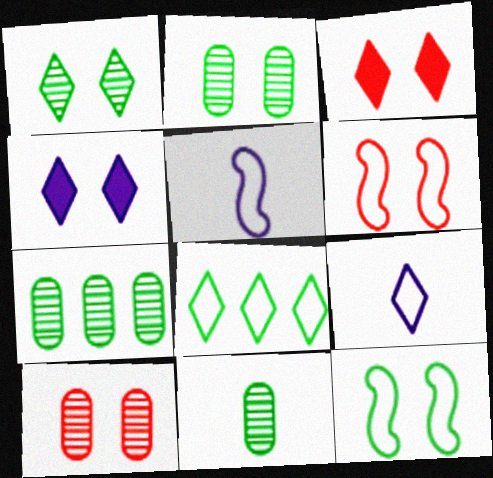[[2, 4, 6], 
[2, 7, 11], 
[3, 5, 7], 
[3, 6, 10], 
[4, 10, 12]]